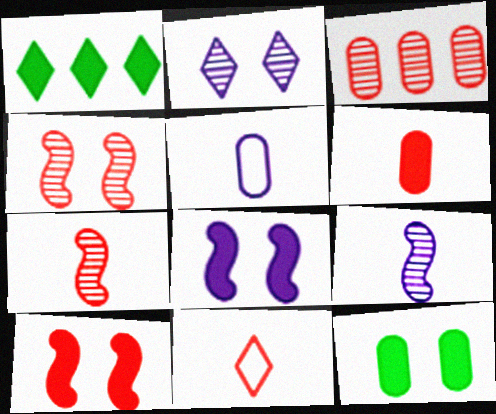[[1, 2, 11], 
[1, 4, 5], 
[1, 6, 8], 
[3, 5, 12], 
[3, 10, 11], 
[6, 7, 11]]